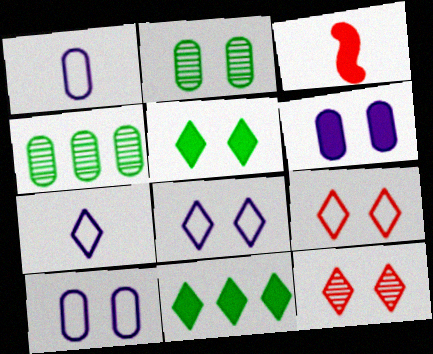[[3, 4, 8], 
[3, 6, 11], 
[5, 8, 12], 
[7, 11, 12]]